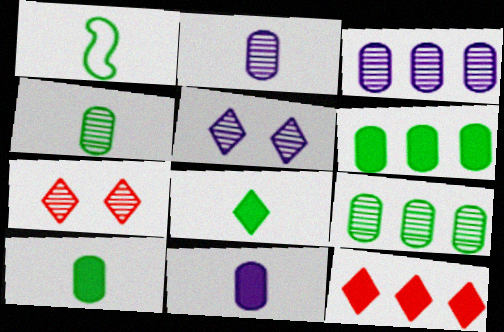[[1, 4, 8]]